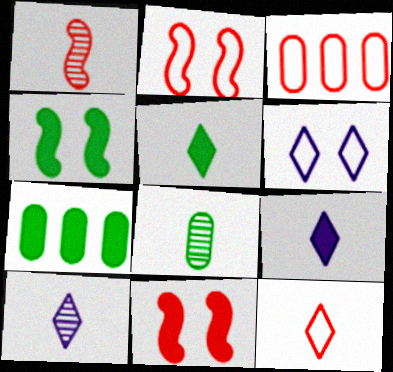[[1, 6, 7], 
[1, 8, 10], 
[2, 3, 12], 
[2, 7, 10], 
[3, 4, 10], 
[4, 5, 7], 
[5, 10, 12], 
[7, 9, 11]]